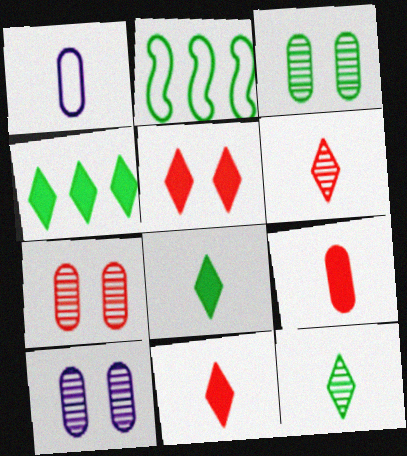[[2, 3, 8], 
[2, 10, 11], 
[3, 7, 10]]